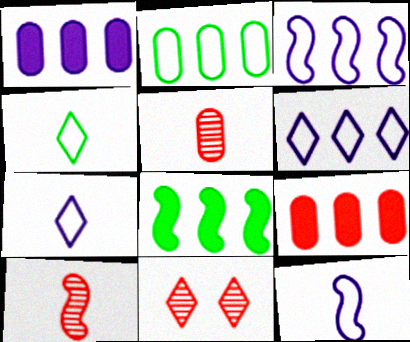[]